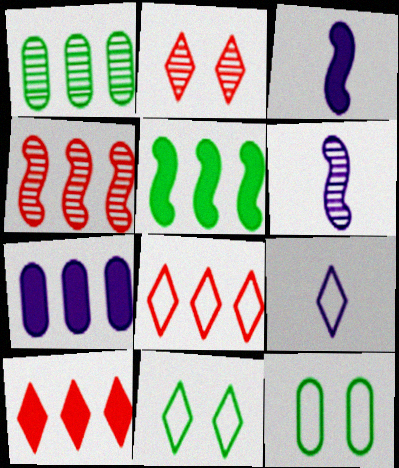[[1, 2, 6], 
[5, 7, 10], 
[6, 10, 12], 
[8, 9, 11]]